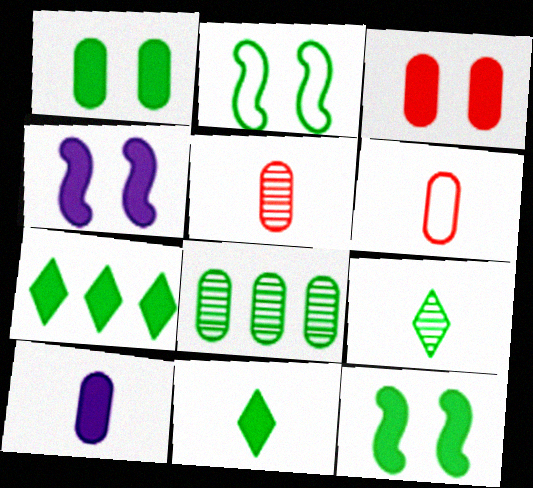[[2, 8, 11]]